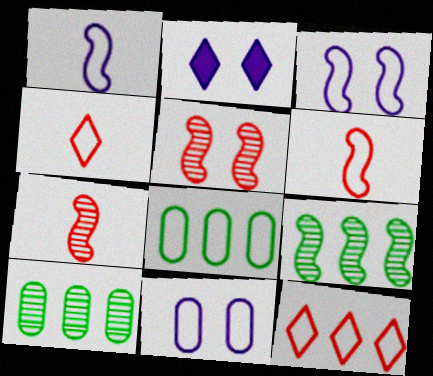[[2, 6, 10], 
[2, 7, 8], 
[3, 4, 8]]